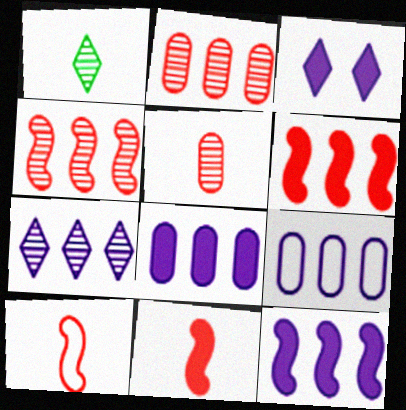[[7, 9, 12]]